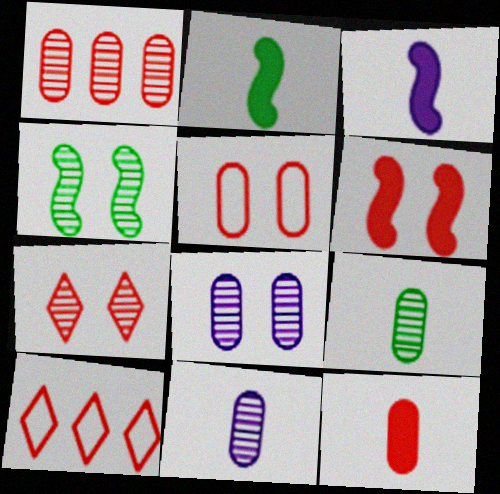[[1, 5, 12], 
[1, 8, 9], 
[2, 8, 10], 
[4, 7, 8], 
[5, 6, 7]]